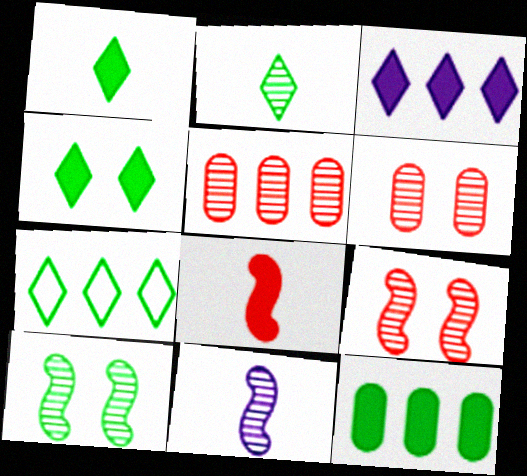[[2, 4, 7]]